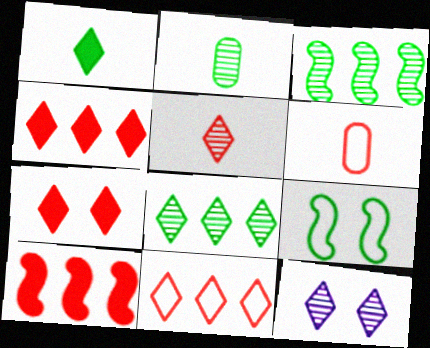[[1, 11, 12], 
[5, 7, 11], 
[5, 8, 12]]